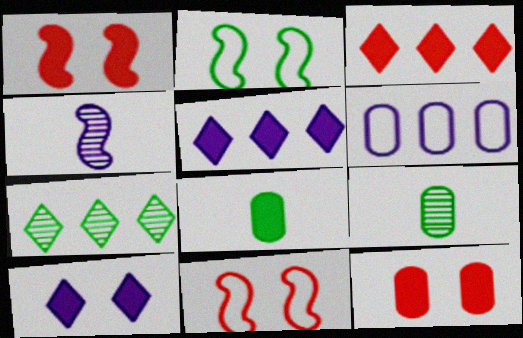[[1, 5, 8], 
[2, 7, 8], 
[4, 6, 10], 
[5, 9, 11], 
[6, 9, 12]]